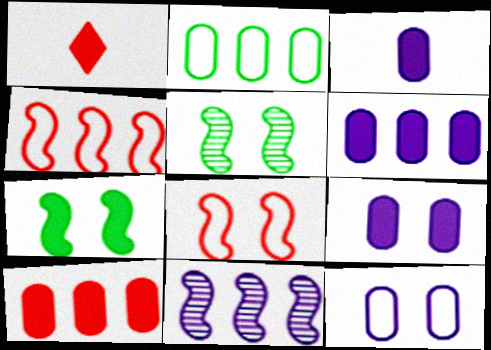[[1, 6, 7], 
[3, 6, 9]]